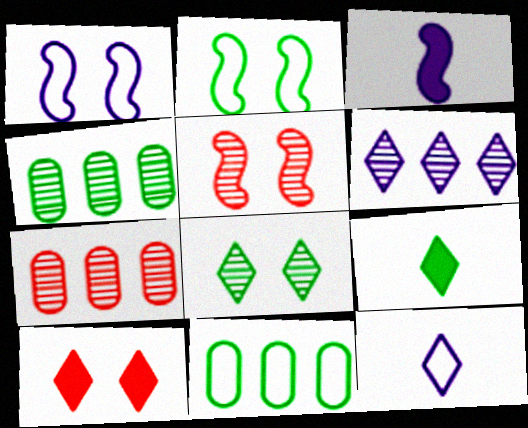[[1, 7, 9], 
[2, 4, 9]]